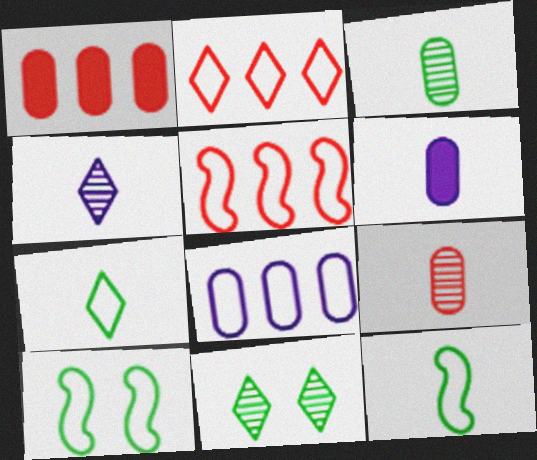[[1, 4, 10], 
[5, 6, 11]]